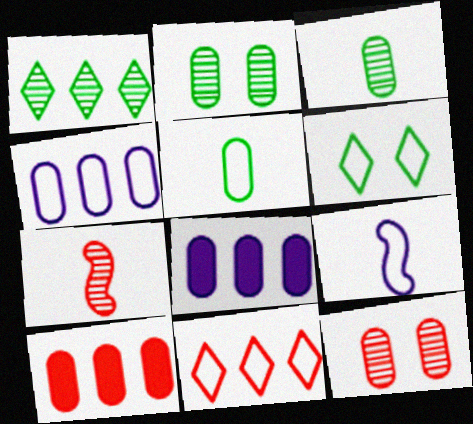[[5, 8, 12], 
[6, 7, 8]]